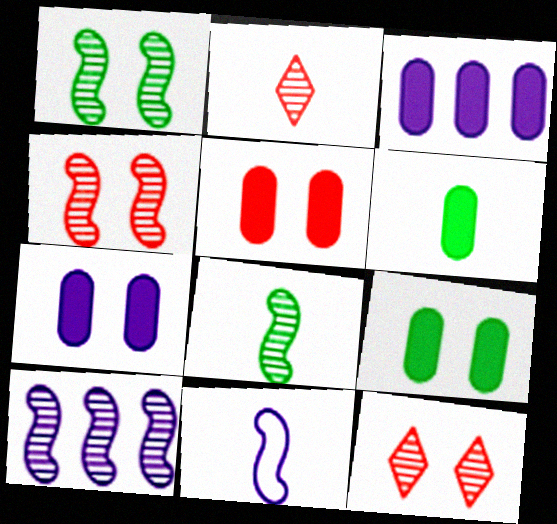[[2, 6, 11], 
[3, 5, 6], 
[4, 8, 10], 
[5, 7, 9]]